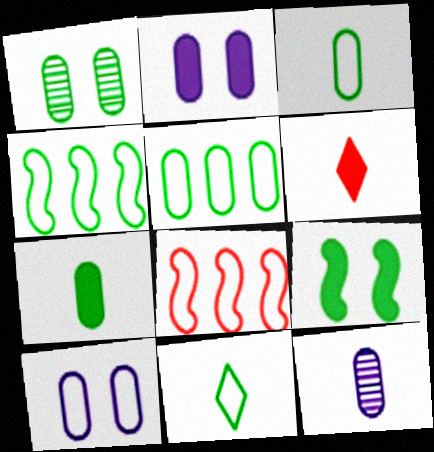[[1, 5, 7], 
[8, 10, 11]]